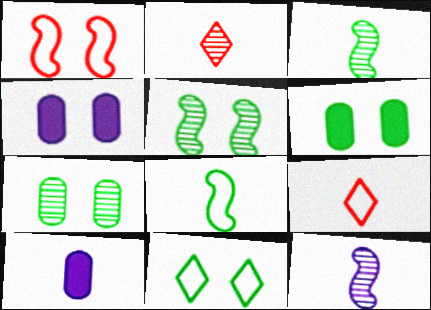[[2, 8, 10], 
[3, 9, 10], 
[5, 6, 11]]